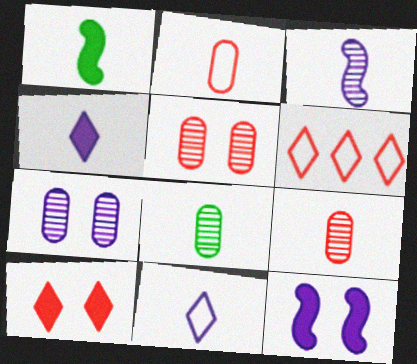[[1, 6, 7], 
[1, 9, 11], 
[6, 8, 12]]